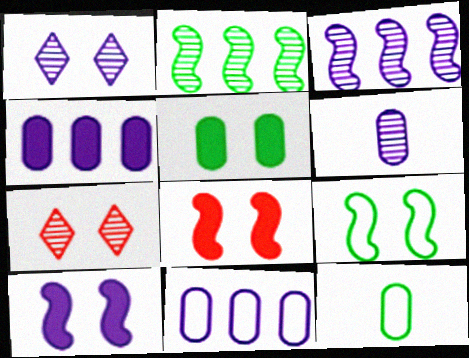[[1, 3, 6], 
[2, 6, 7]]